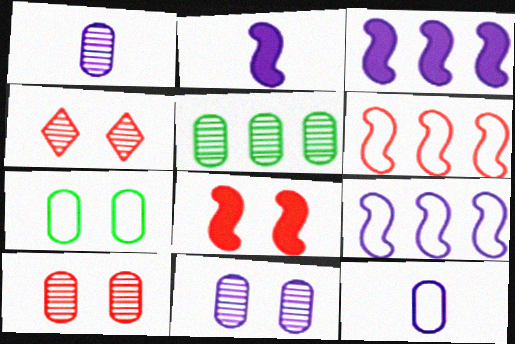[[1, 5, 10]]